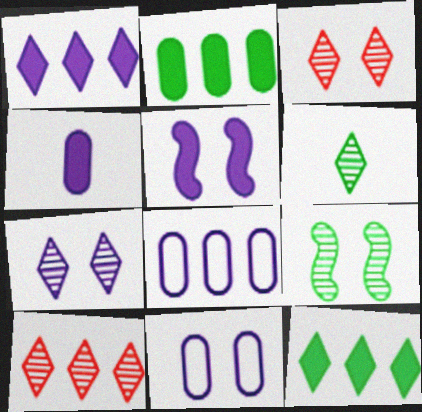[[1, 4, 5], 
[5, 7, 11], 
[6, 7, 10]]